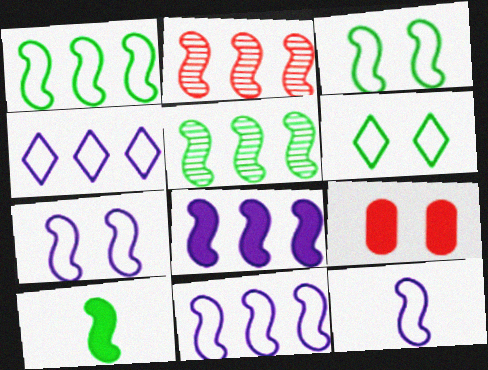[[1, 2, 8], 
[2, 7, 10], 
[3, 5, 10], 
[7, 11, 12]]